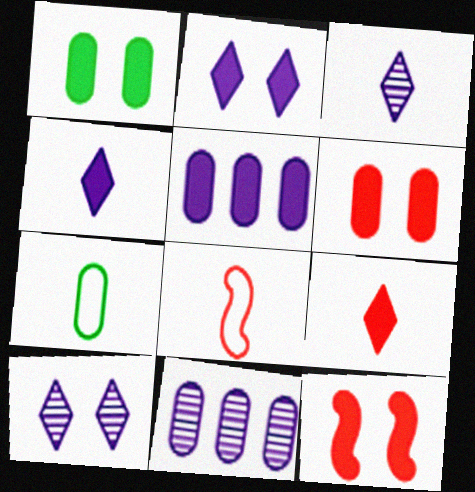[[1, 2, 12], 
[6, 7, 11]]